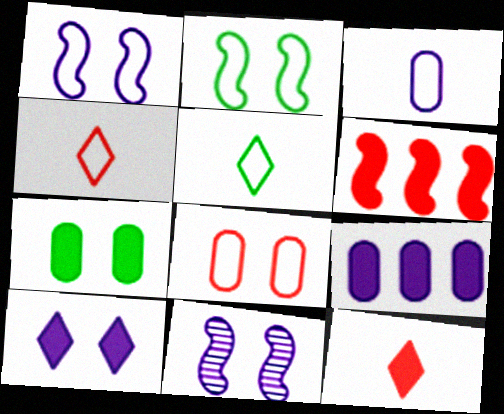[]